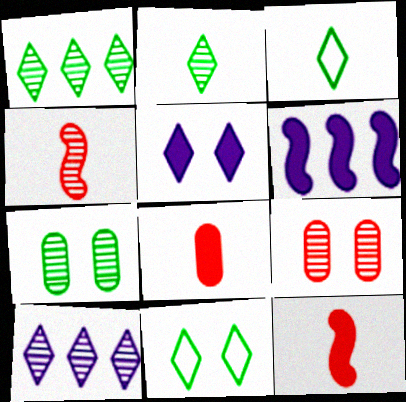[[3, 6, 9], 
[4, 7, 10]]